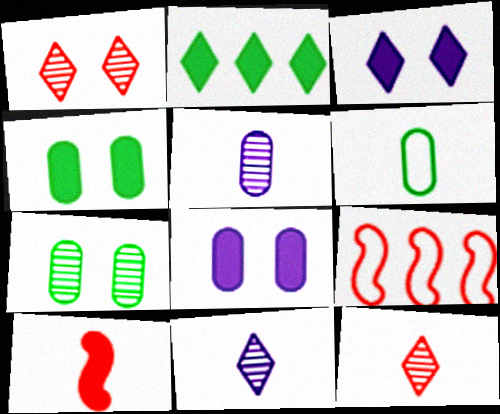[[2, 8, 10], 
[4, 9, 11], 
[6, 10, 11]]